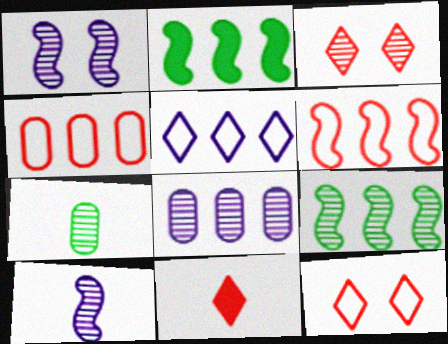[]